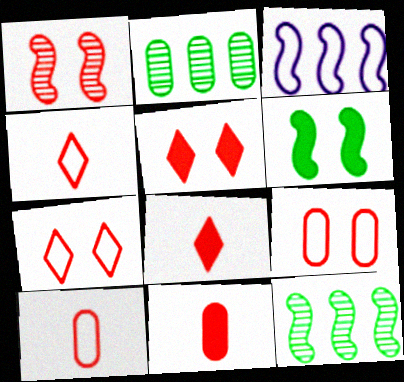[[1, 5, 9]]